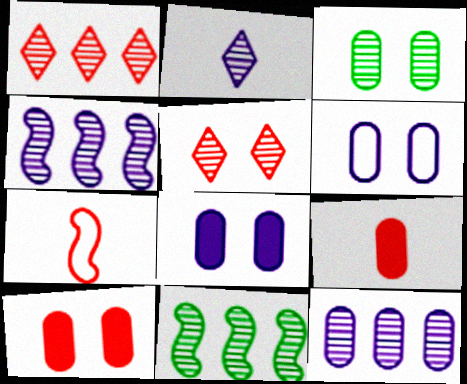[[1, 7, 10], 
[1, 11, 12], 
[3, 6, 10]]